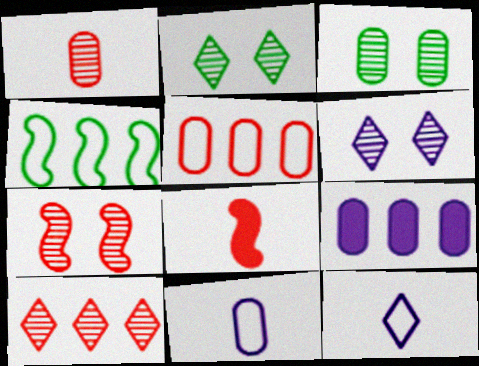[[1, 7, 10], 
[3, 6, 7], 
[4, 9, 10]]